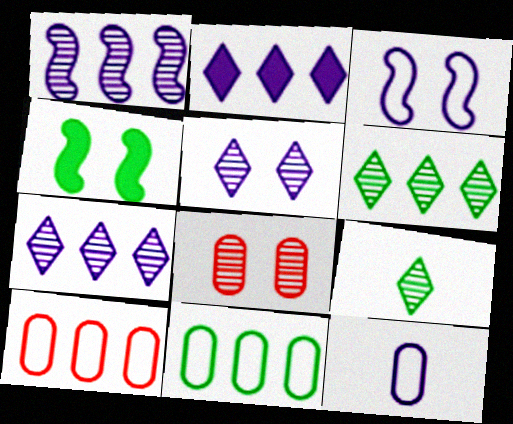[[1, 8, 9], 
[4, 9, 11]]